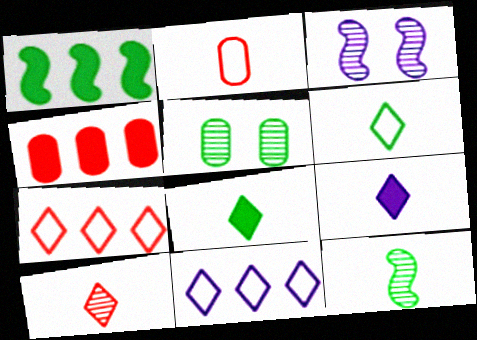[[1, 5, 6], 
[2, 9, 12], 
[3, 4, 6], 
[6, 9, 10]]